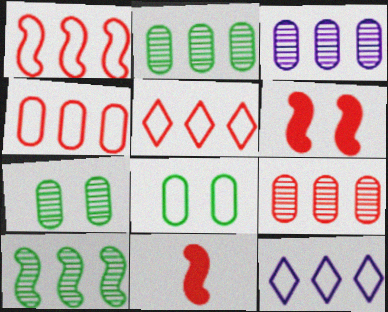[[1, 4, 5], 
[2, 3, 9], 
[7, 11, 12]]